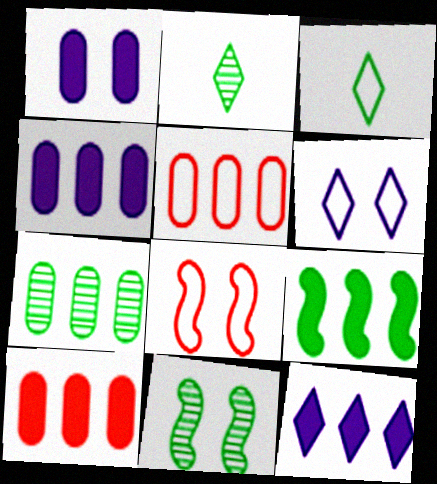[[2, 4, 8], 
[2, 7, 11], 
[4, 5, 7], 
[9, 10, 12]]